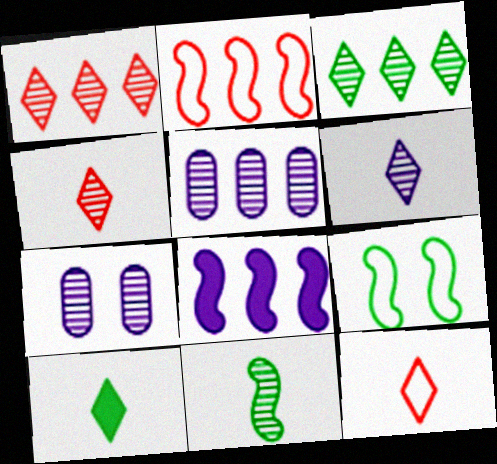[[1, 7, 11], 
[2, 7, 10], 
[6, 10, 12]]